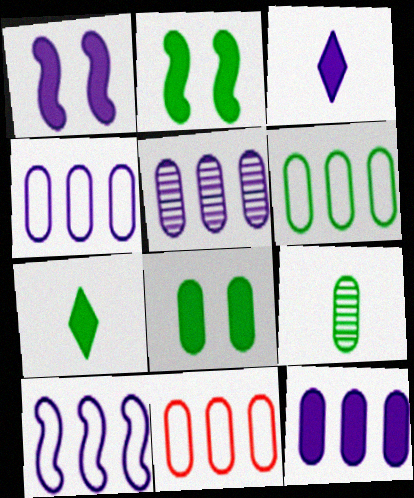[[1, 3, 12], 
[4, 5, 12], 
[4, 6, 11], 
[6, 8, 9]]